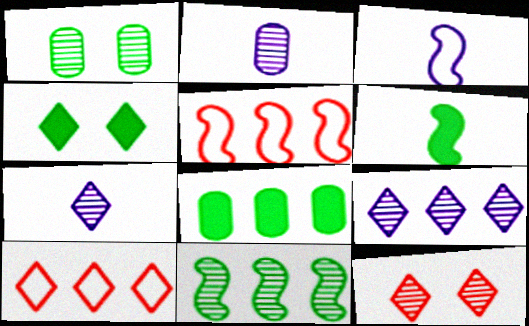[[2, 4, 5], 
[2, 11, 12], 
[3, 8, 12], 
[4, 6, 8], 
[4, 7, 10], 
[5, 8, 9]]